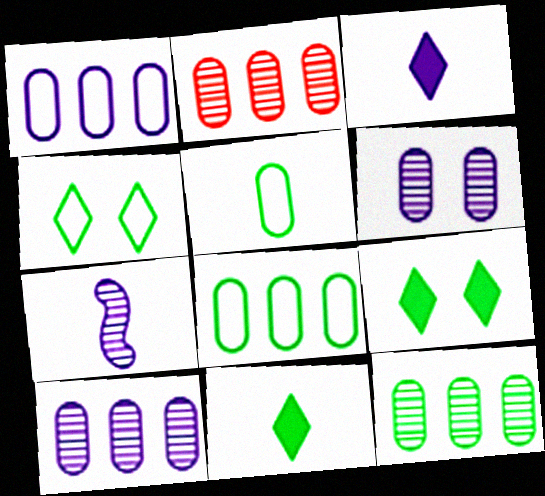[[2, 10, 12]]